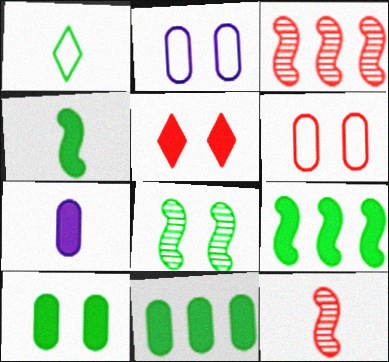[[1, 7, 12], 
[1, 8, 11], 
[2, 5, 8], 
[5, 7, 9]]